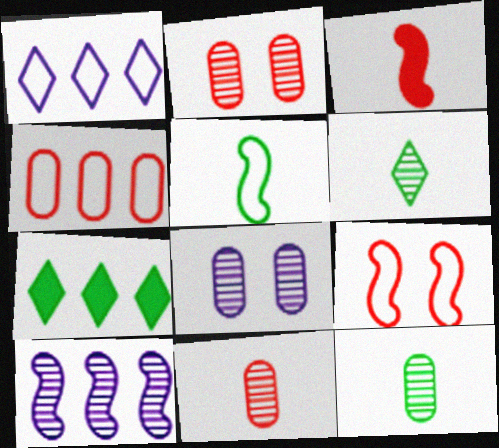[[2, 6, 10], 
[4, 7, 10]]